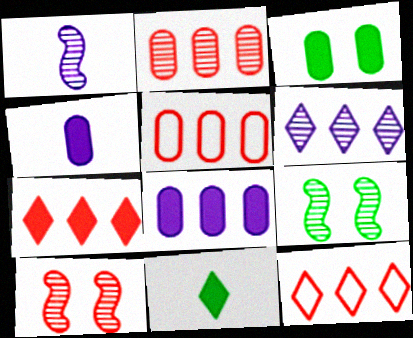[[1, 3, 12], 
[4, 9, 12]]